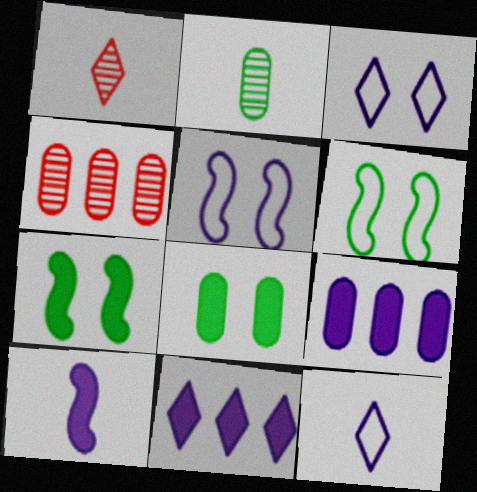[[1, 6, 9], 
[4, 7, 12]]